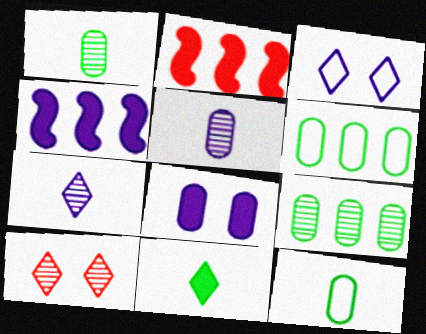[[1, 2, 3], 
[2, 8, 11], 
[3, 4, 5], 
[4, 10, 12]]